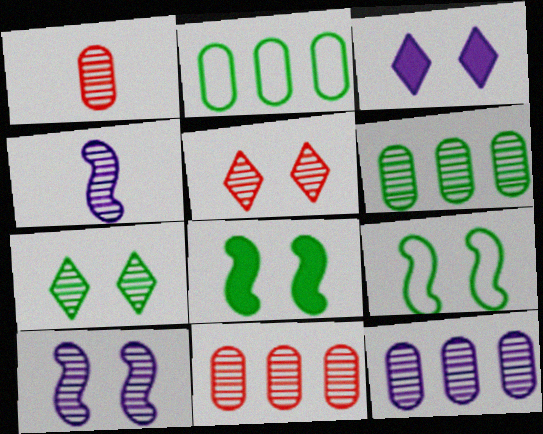[[4, 5, 6], 
[4, 7, 11], 
[6, 11, 12]]